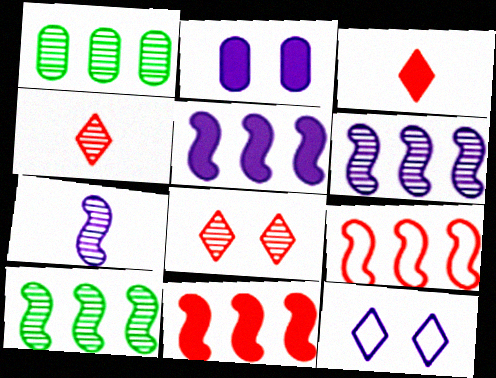[[1, 7, 8], 
[5, 9, 10]]